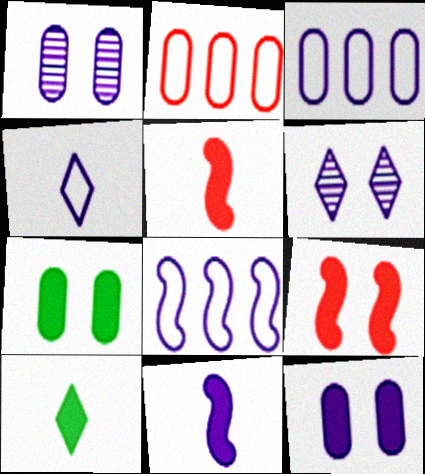[[3, 6, 11]]